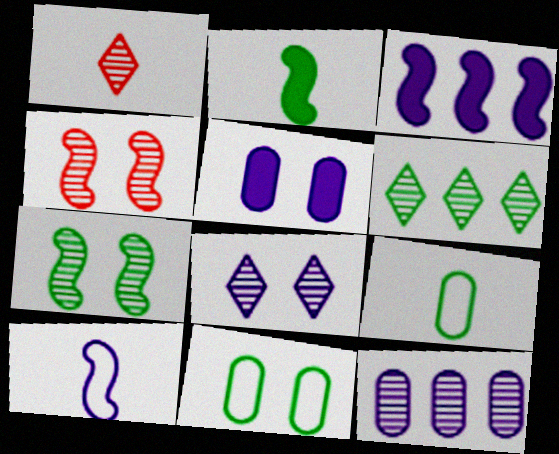[[1, 3, 11], 
[1, 6, 8], 
[1, 7, 12], 
[2, 6, 11]]